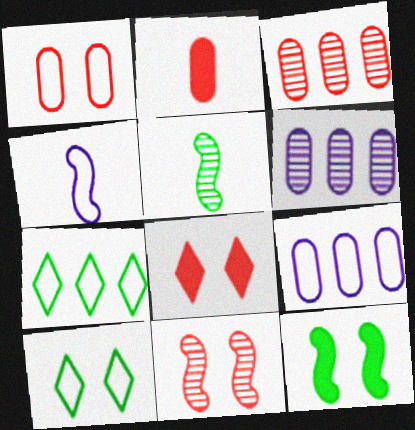[[1, 2, 3], 
[1, 4, 7], 
[1, 8, 11], 
[5, 8, 9]]